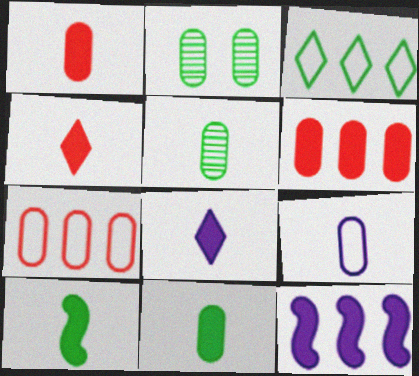[[1, 5, 9], 
[1, 8, 10], 
[2, 3, 10], 
[2, 6, 9]]